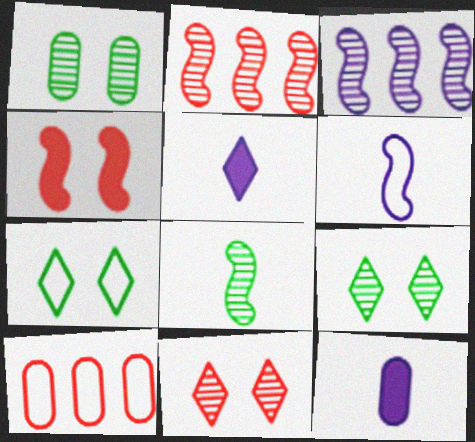[[1, 10, 12], 
[2, 7, 12], 
[6, 7, 10]]